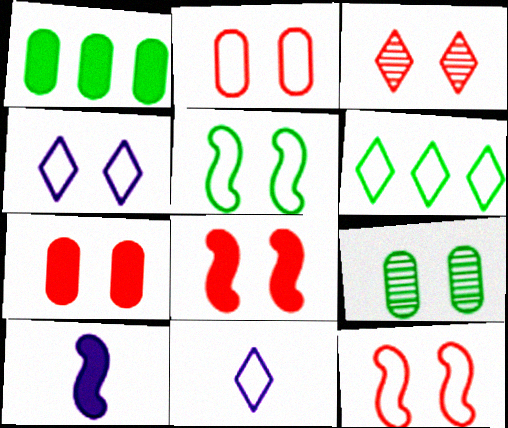[[2, 3, 8], 
[2, 4, 5], 
[3, 7, 12], 
[4, 8, 9]]